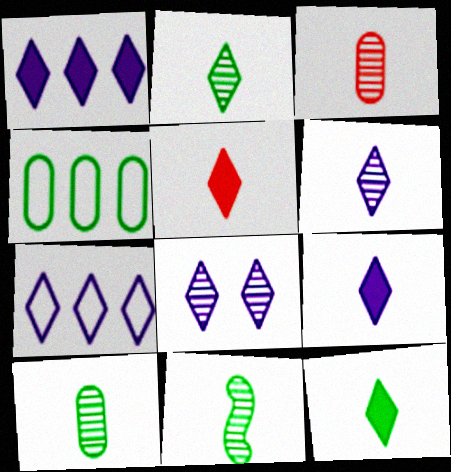[[2, 10, 11], 
[3, 6, 11], 
[5, 9, 12], 
[7, 8, 9]]